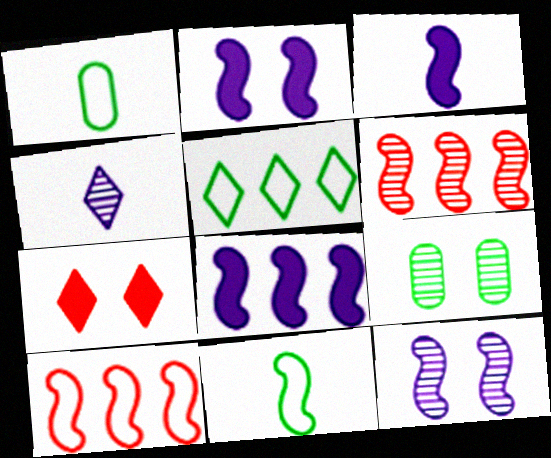[[2, 3, 8], 
[2, 6, 11], 
[4, 5, 7], 
[4, 6, 9]]